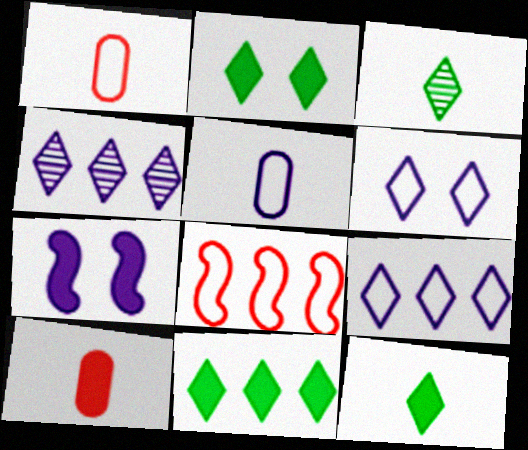[[2, 11, 12], 
[4, 5, 7], 
[7, 10, 11]]